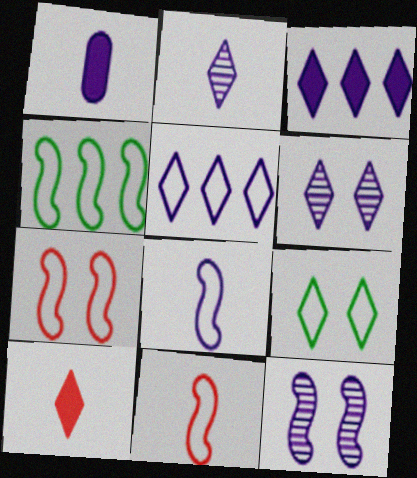[[1, 2, 8], 
[1, 5, 12], 
[4, 7, 8]]